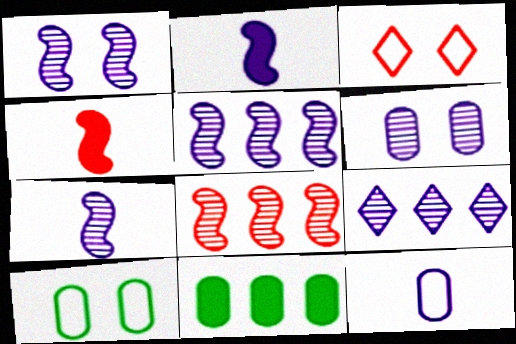[[1, 5, 7], 
[3, 7, 11], 
[4, 9, 10], 
[6, 7, 9]]